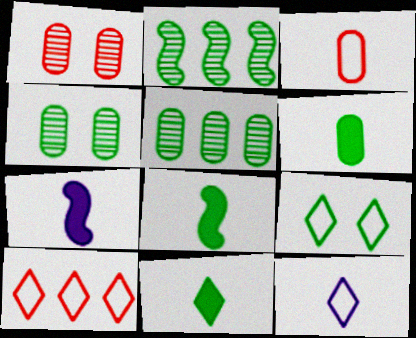[[2, 6, 9], 
[4, 7, 10], 
[5, 8, 9], 
[6, 8, 11], 
[9, 10, 12]]